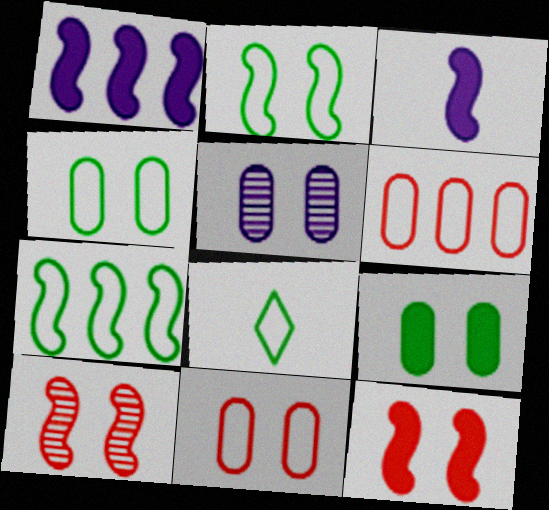[[3, 7, 10], 
[4, 7, 8], 
[5, 9, 11]]